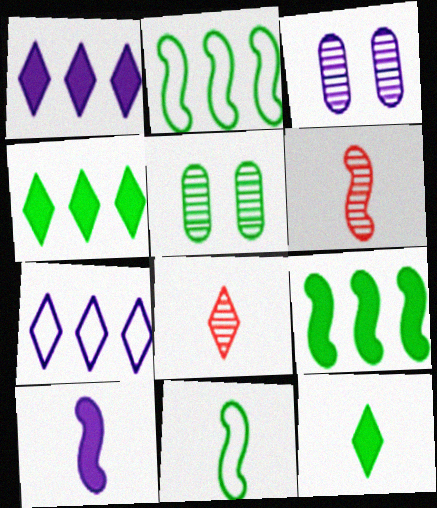[[2, 5, 12], 
[3, 7, 10], 
[4, 5, 11], 
[6, 10, 11]]